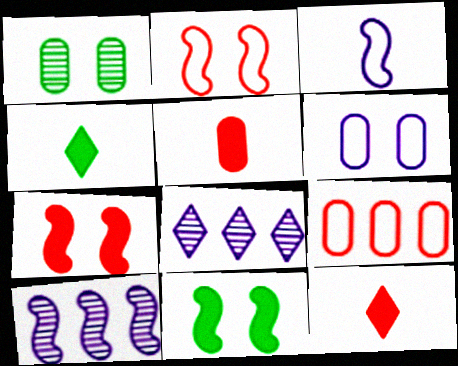[]